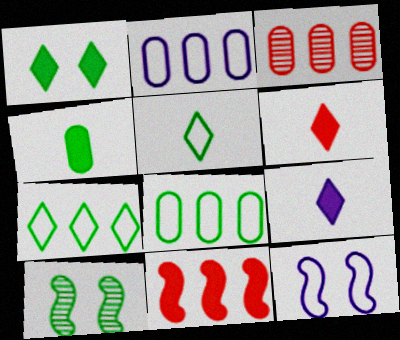[[2, 6, 10], 
[4, 7, 10]]